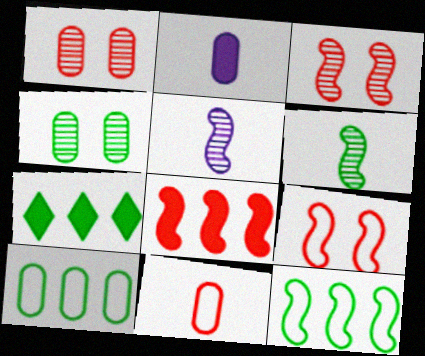[[1, 2, 10]]